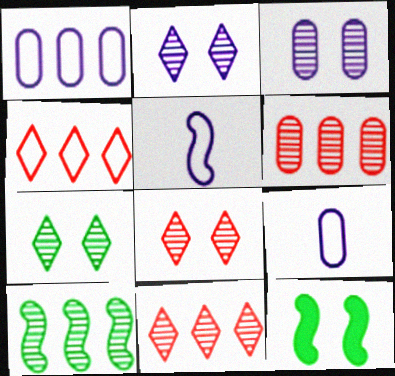[[2, 7, 8], 
[9, 11, 12]]